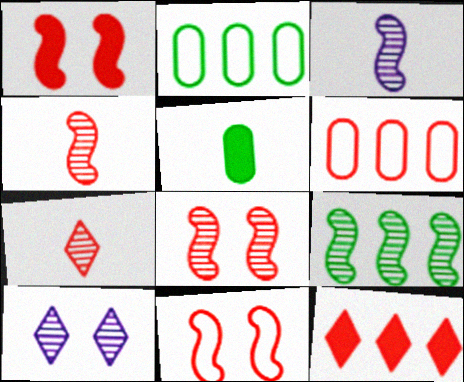[[1, 6, 7], 
[1, 8, 11], 
[3, 8, 9]]